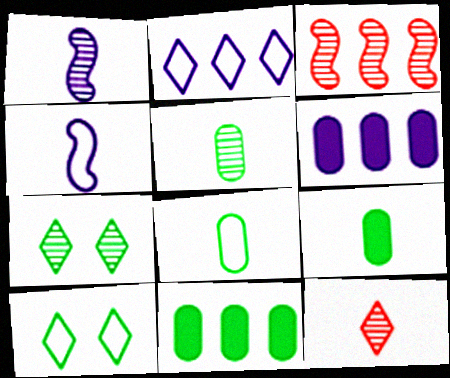[[1, 5, 12], 
[2, 3, 11], 
[4, 9, 12], 
[5, 8, 9]]